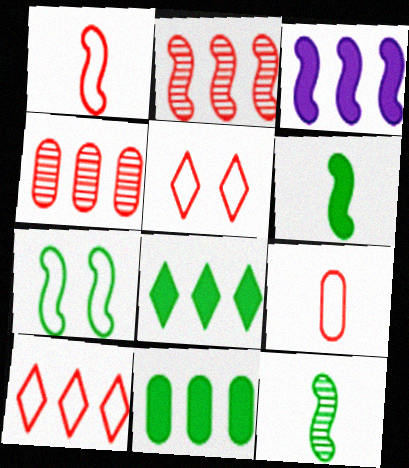[]